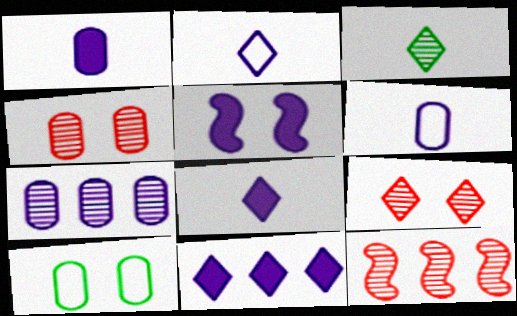[[1, 5, 11], 
[2, 5, 7], 
[5, 9, 10], 
[8, 10, 12]]